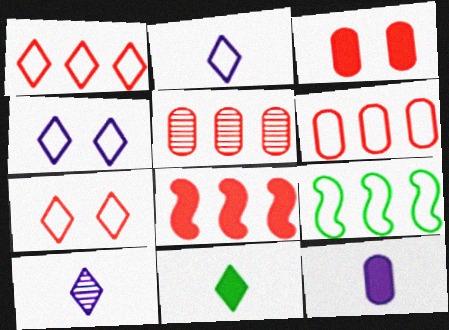[[1, 5, 8], 
[3, 9, 10]]